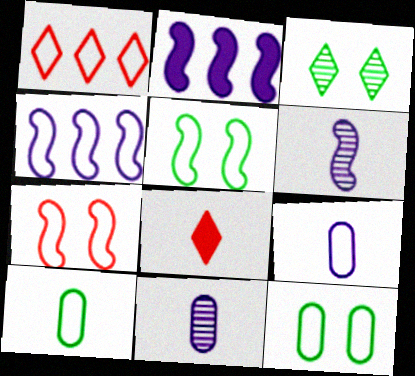[[1, 5, 9], 
[6, 8, 10]]